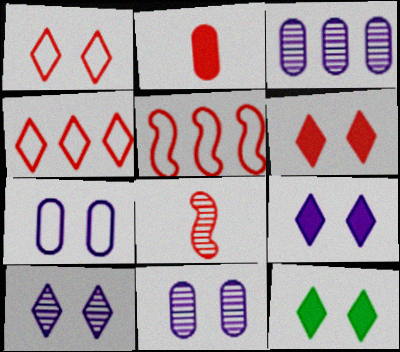[[1, 10, 12], 
[6, 9, 12]]